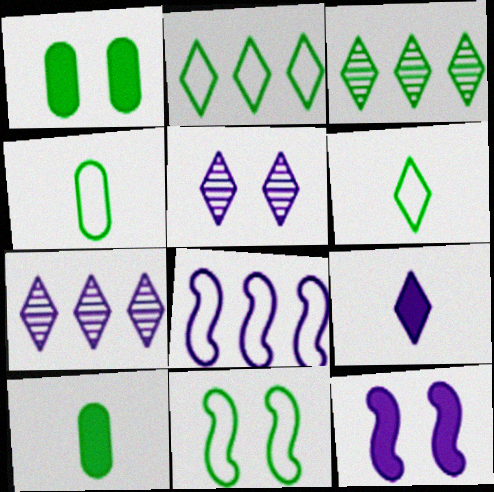[[2, 4, 11], 
[3, 10, 11]]